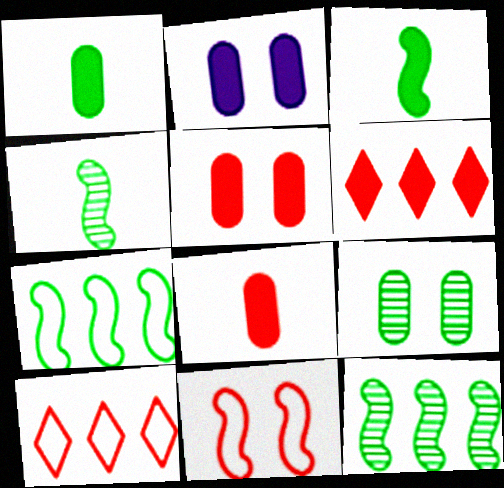[[2, 3, 6], 
[2, 4, 10]]